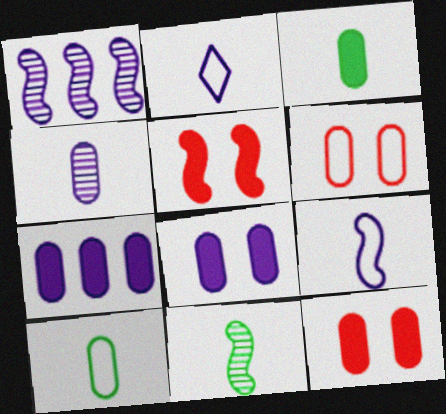[[1, 2, 8], 
[3, 7, 12]]